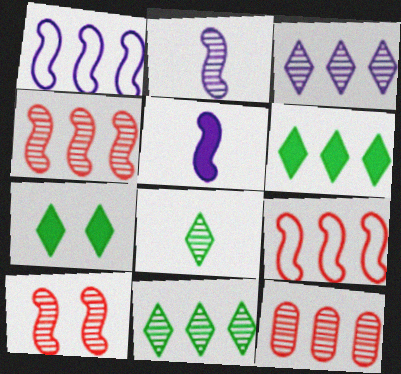[[1, 6, 12]]